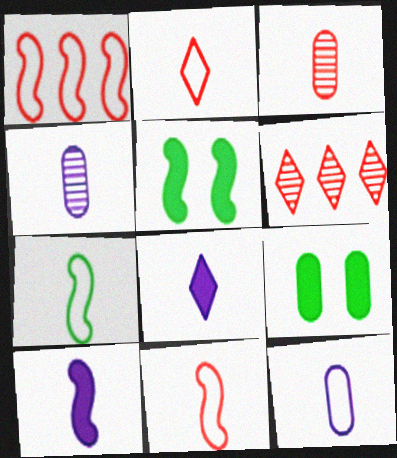[[2, 7, 12], 
[3, 7, 8], 
[5, 6, 12]]